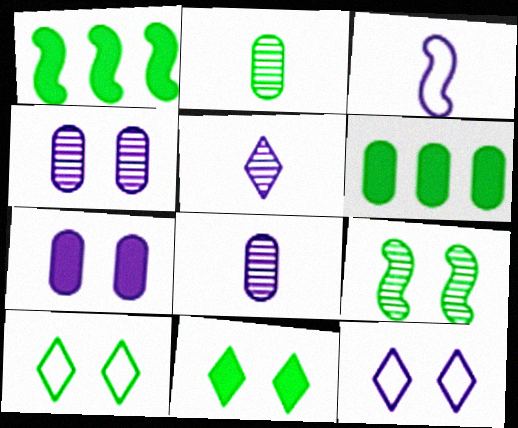[[1, 2, 10]]